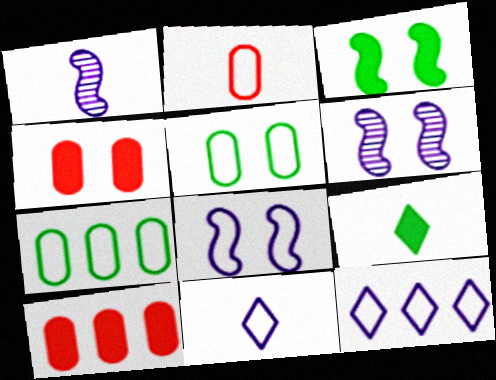[[1, 2, 9]]